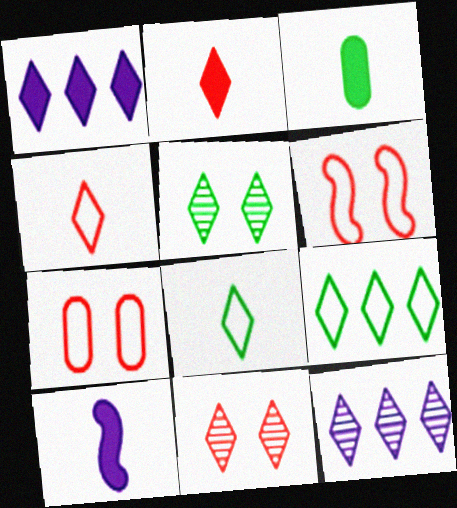[[1, 4, 5], 
[1, 8, 11], 
[2, 3, 10], 
[3, 6, 12]]